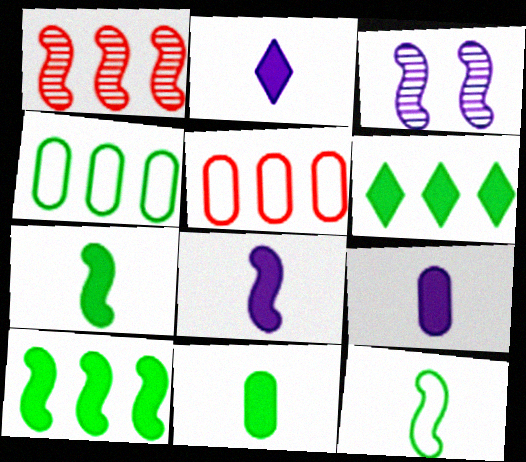[[2, 8, 9]]